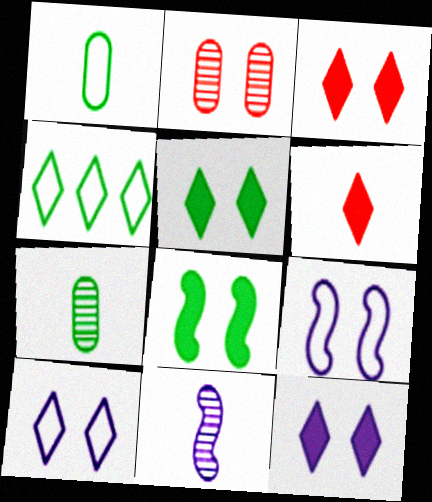[[1, 6, 11], 
[2, 5, 9], 
[2, 8, 10], 
[3, 5, 12], 
[4, 7, 8]]